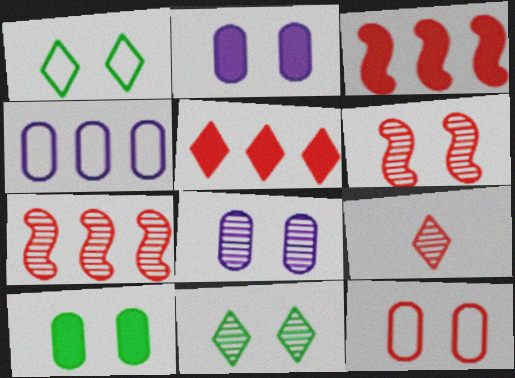[[1, 2, 6], 
[3, 9, 12], 
[6, 8, 11], 
[8, 10, 12]]